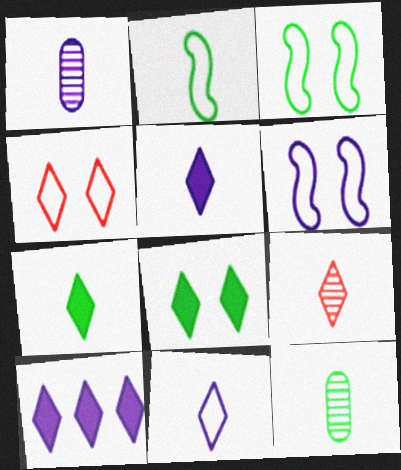[[1, 6, 10], 
[2, 7, 12], 
[7, 9, 11]]